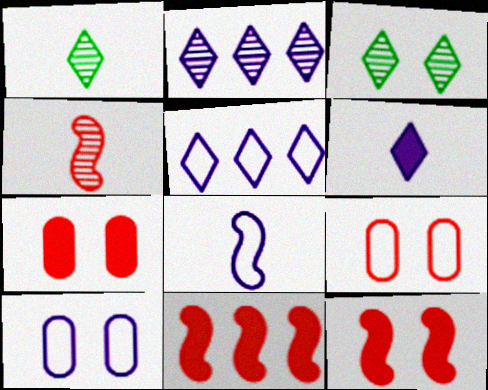[[1, 10, 11], 
[3, 10, 12], 
[5, 8, 10]]